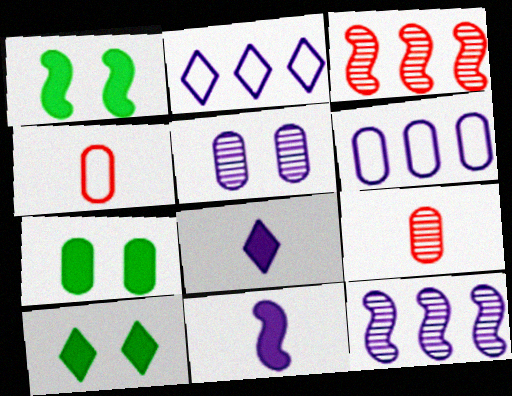[[1, 2, 9], 
[1, 7, 10], 
[2, 5, 11], 
[4, 10, 12], 
[6, 7, 9]]